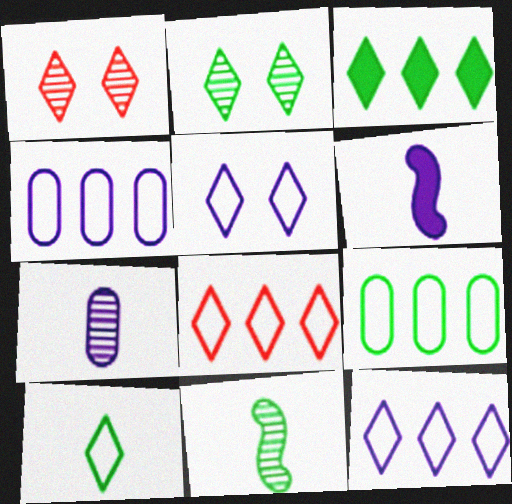[[1, 6, 9], 
[2, 3, 10], 
[5, 8, 10]]